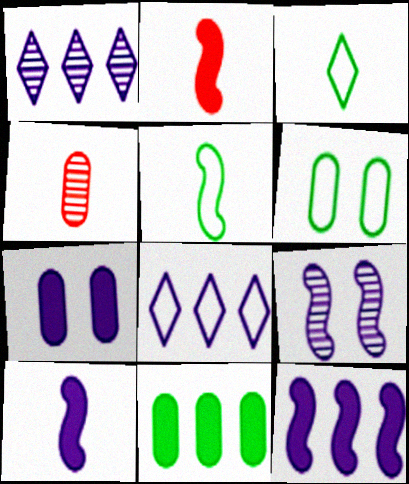[[1, 2, 6], 
[3, 4, 10]]